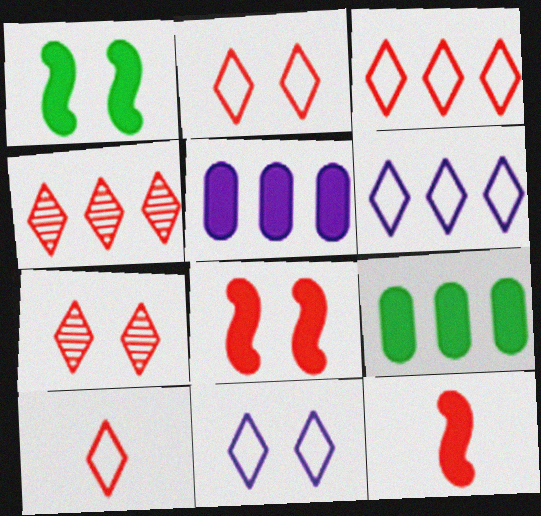[[2, 3, 10]]